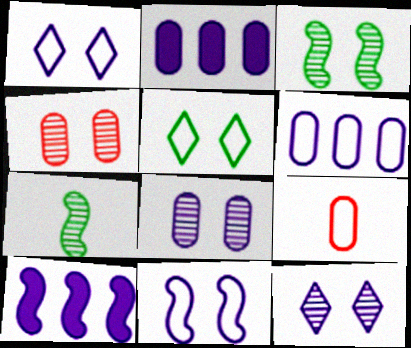[[3, 4, 12]]